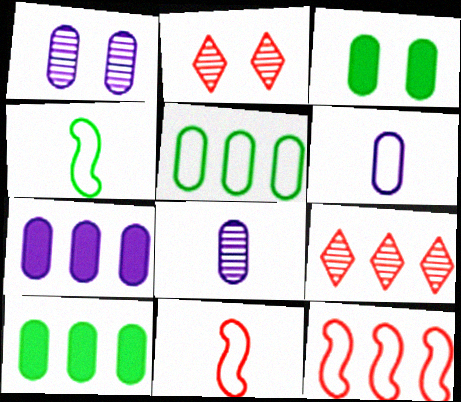[[1, 6, 7], 
[2, 4, 7]]